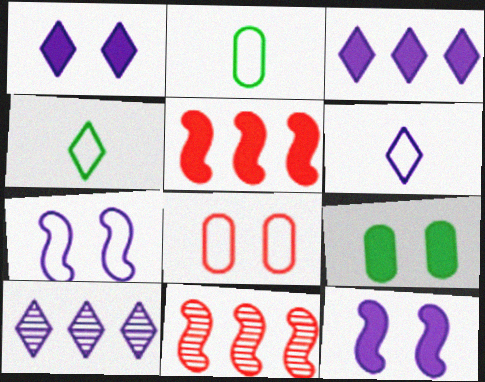[[1, 2, 11], 
[1, 6, 10], 
[6, 9, 11]]